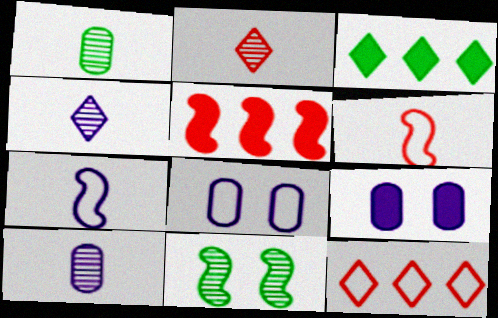[[5, 7, 11]]